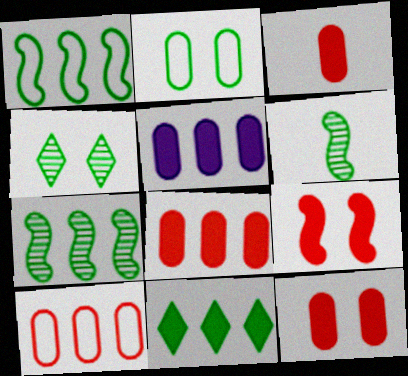[[2, 6, 11], 
[3, 8, 12]]